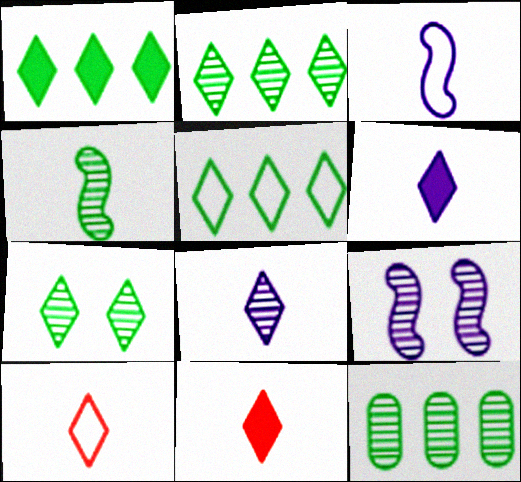[[1, 2, 5], 
[4, 7, 12]]